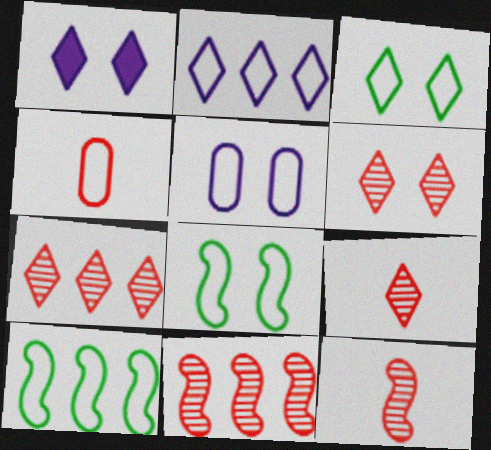[[1, 3, 6], 
[2, 4, 8], 
[6, 7, 9]]